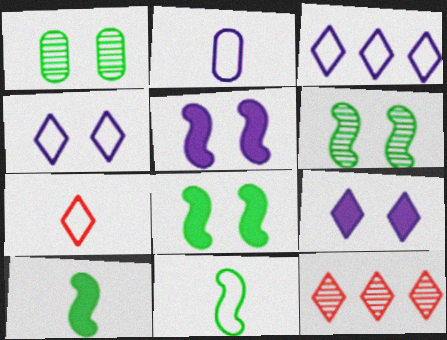[[2, 7, 11], 
[2, 8, 12]]